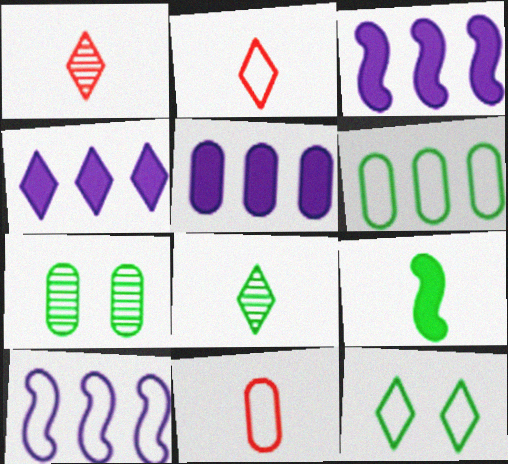[[1, 4, 12], 
[2, 3, 7], 
[3, 4, 5], 
[5, 7, 11], 
[10, 11, 12]]